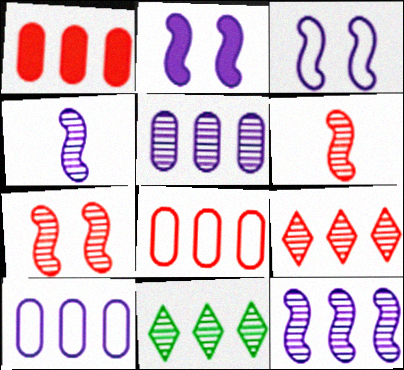[]